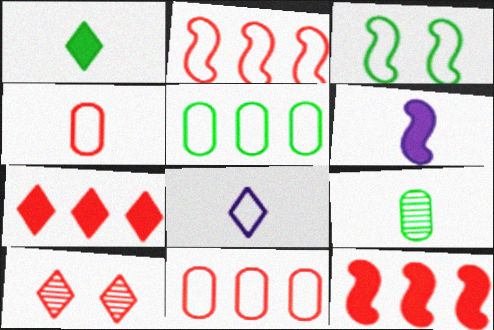[[3, 8, 11], 
[4, 10, 12], 
[5, 6, 10]]